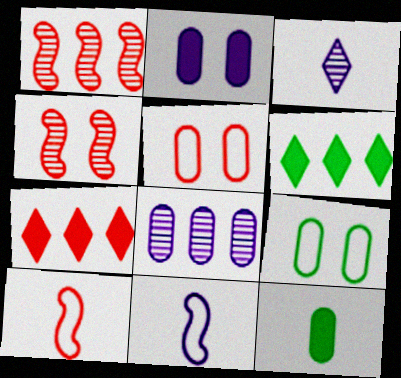[[3, 10, 12], 
[5, 8, 12]]